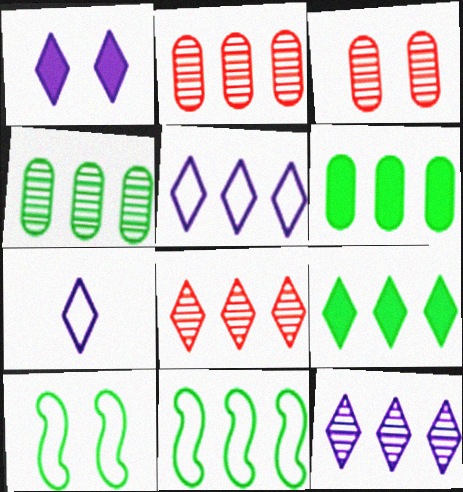[[1, 3, 10], 
[1, 7, 12], 
[4, 9, 11], 
[5, 8, 9]]